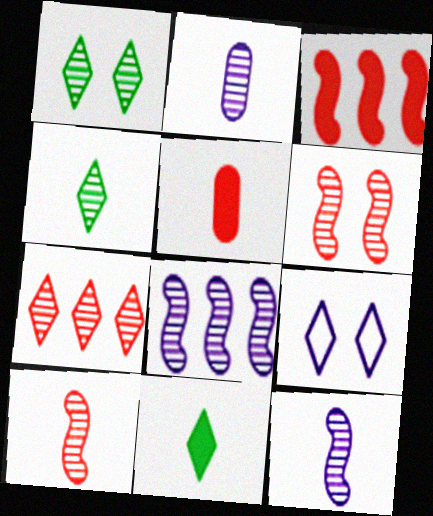[[2, 4, 10], 
[7, 9, 11]]